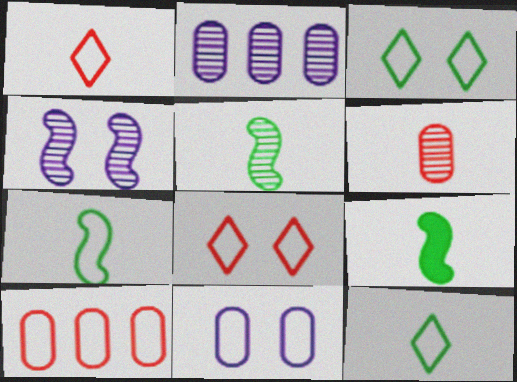[[2, 8, 9], 
[5, 7, 9]]